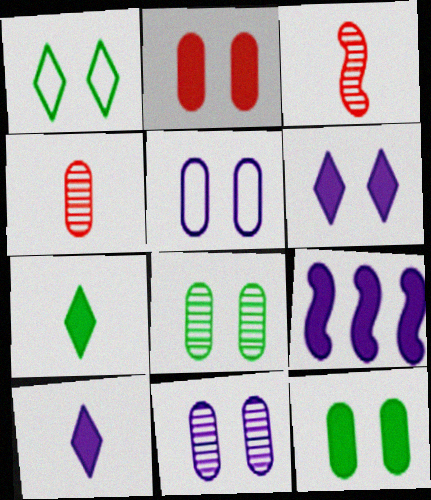[[1, 4, 9], 
[2, 5, 8], 
[2, 7, 9]]